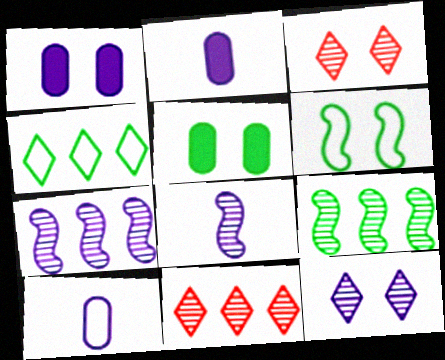[[1, 3, 6], 
[2, 6, 11]]